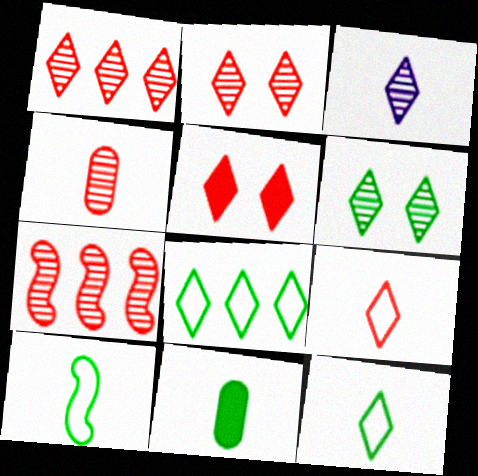[[1, 3, 6], 
[1, 5, 9], 
[2, 4, 7], 
[3, 5, 8]]